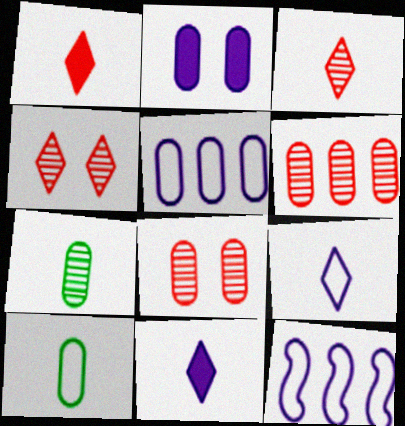[[2, 6, 10]]